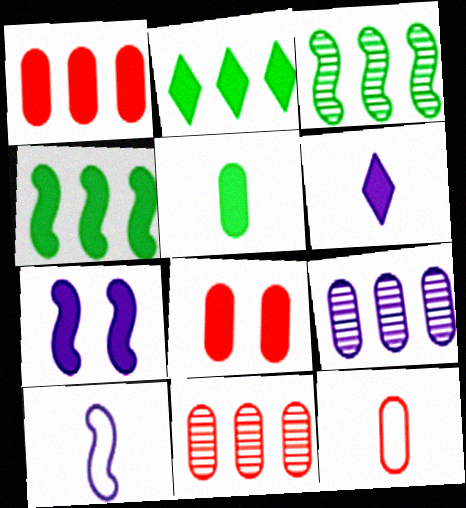[[4, 6, 8], 
[8, 11, 12]]